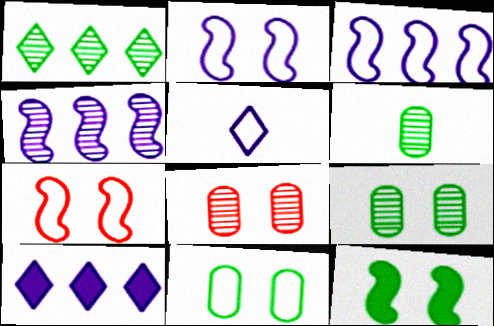[[6, 7, 10]]